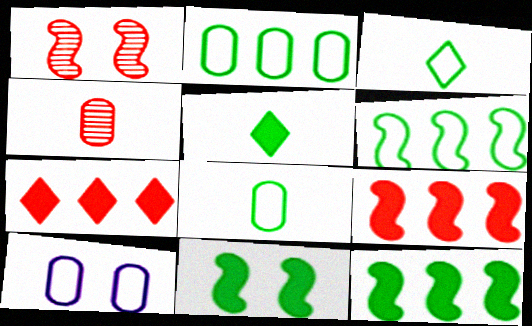[]